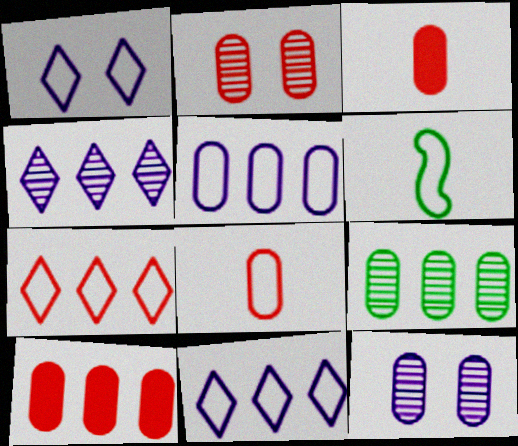[[2, 8, 10], 
[5, 9, 10]]